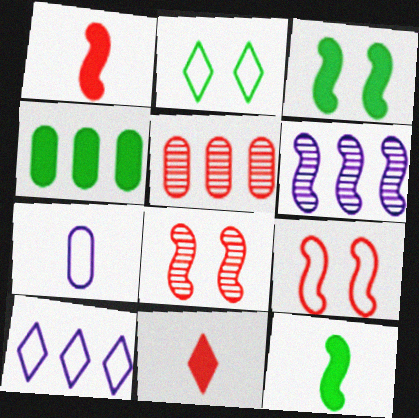[[5, 9, 11], 
[6, 9, 12]]